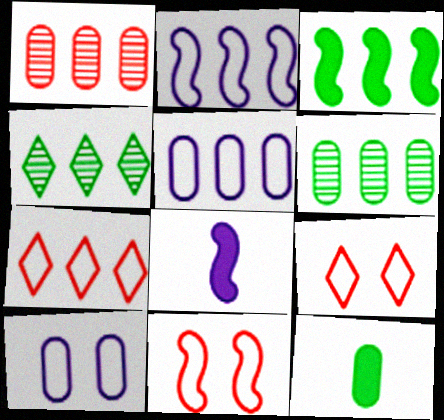[[1, 10, 12], 
[6, 8, 9]]